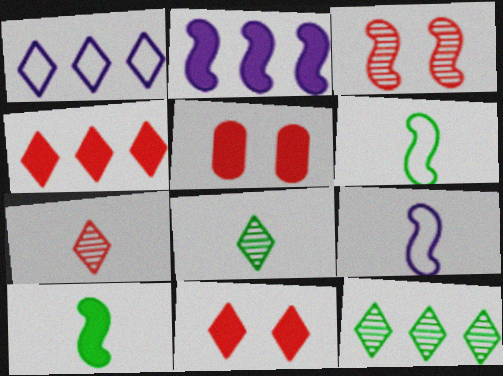[[1, 4, 12], 
[1, 8, 11], 
[2, 3, 6], 
[5, 9, 12]]